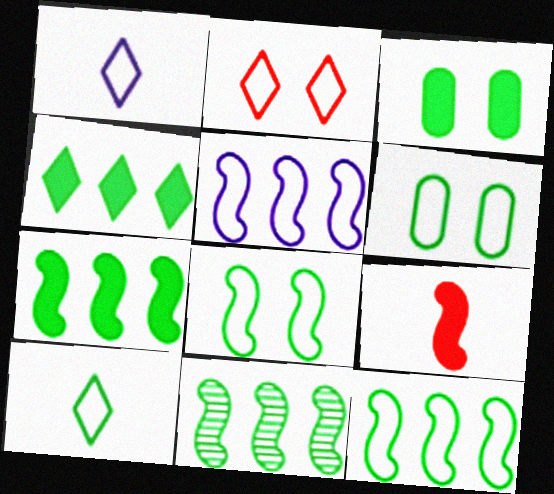[[3, 10, 11], 
[6, 10, 12], 
[7, 11, 12]]